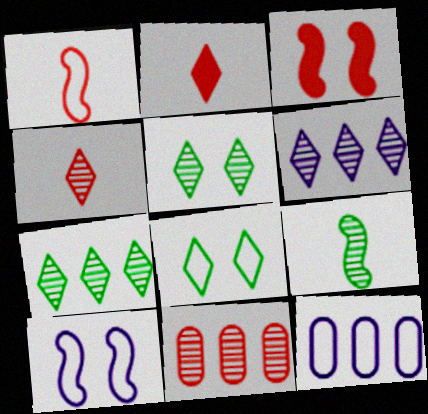[[1, 8, 12], 
[2, 6, 8], 
[4, 5, 6]]